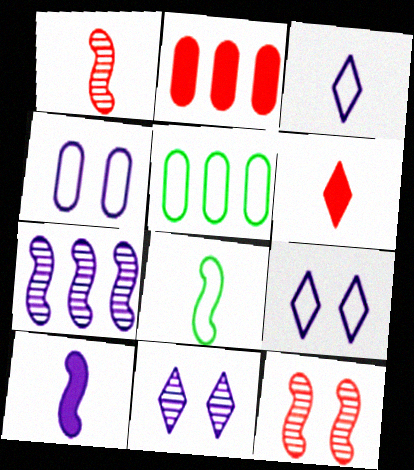[[1, 8, 10], 
[2, 8, 11]]